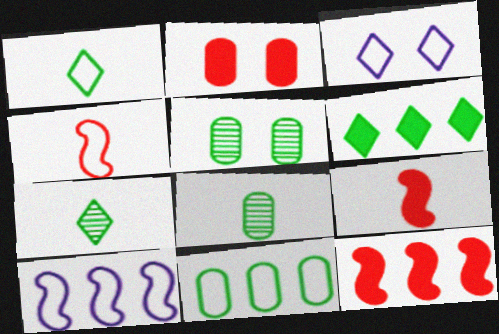[[2, 7, 10], 
[3, 4, 11], 
[3, 8, 12]]